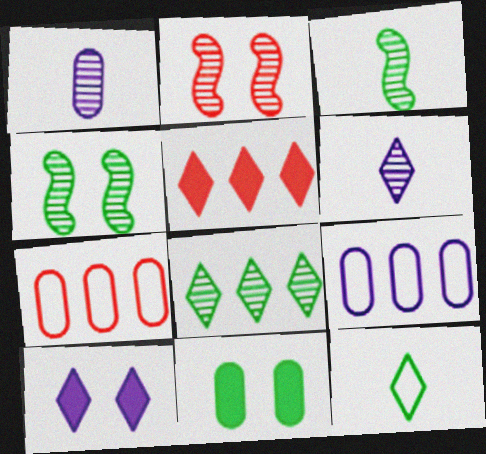[[1, 2, 8], 
[1, 7, 11], 
[3, 7, 10]]